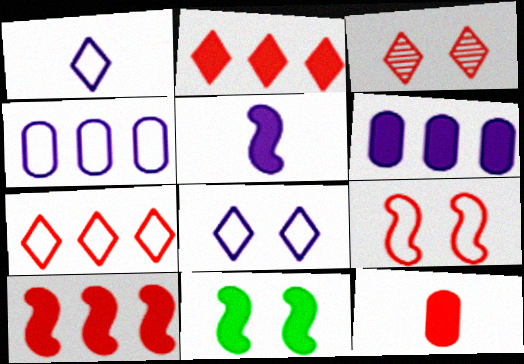[[5, 10, 11]]